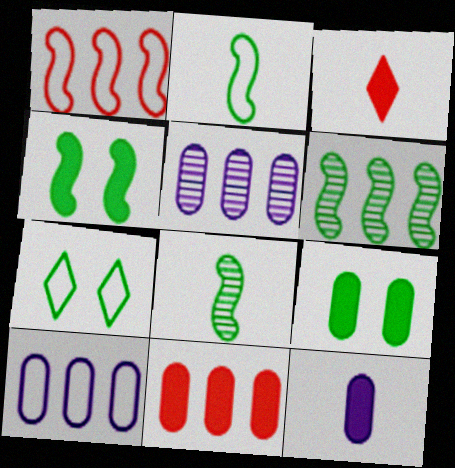[[2, 4, 6], 
[9, 11, 12]]